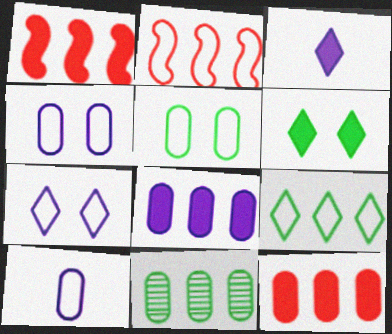[]